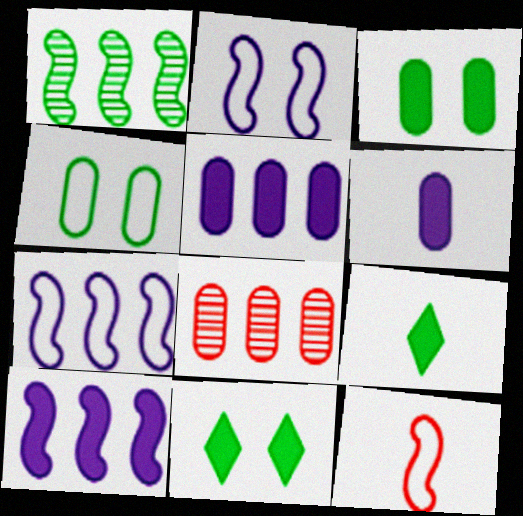[[1, 4, 9], 
[2, 8, 9], 
[4, 6, 8]]